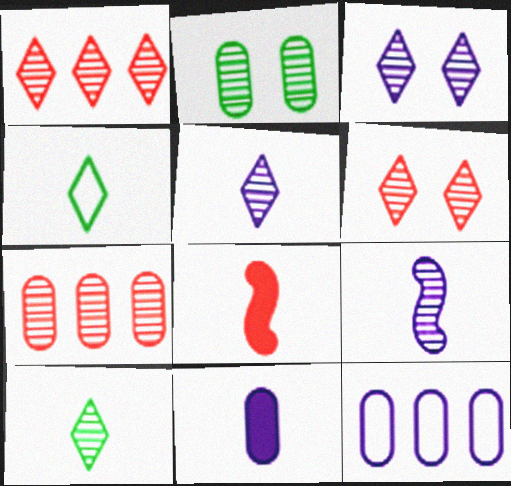[[1, 2, 9], 
[1, 3, 10]]